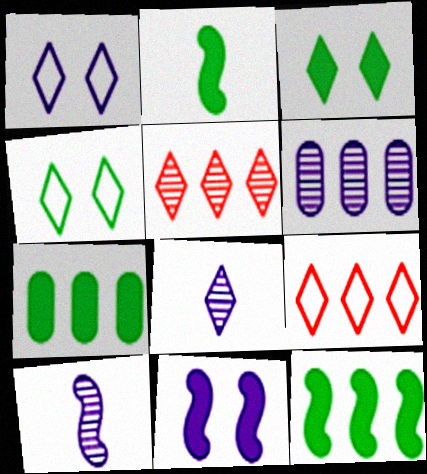[[2, 3, 7], 
[3, 8, 9], 
[6, 9, 12]]